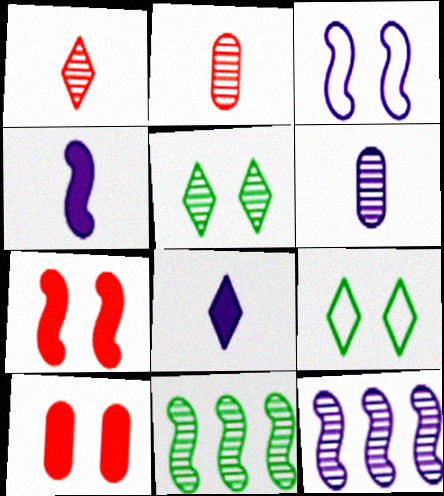[[2, 5, 12], 
[3, 4, 12], 
[3, 5, 10]]